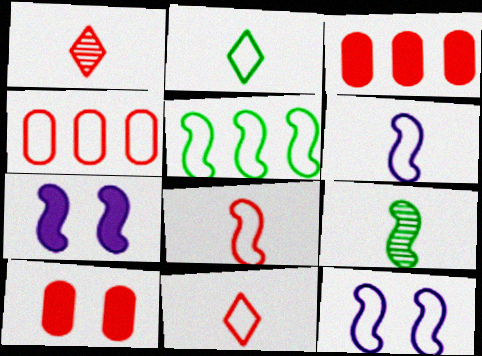[[2, 4, 12], 
[5, 8, 12]]